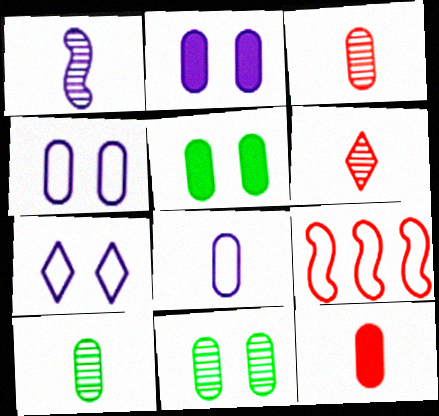[[1, 6, 10], 
[8, 10, 12]]